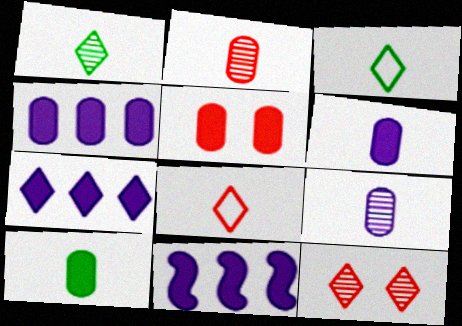[[3, 7, 12], 
[4, 5, 10], 
[4, 7, 11]]